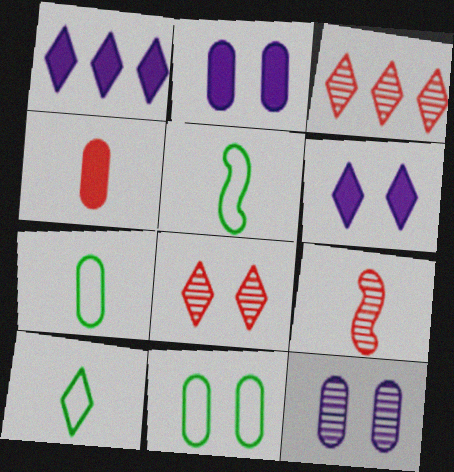[[1, 8, 10], 
[1, 9, 11], 
[2, 3, 5], 
[3, 6, 10], 
[5, 7, 10]]